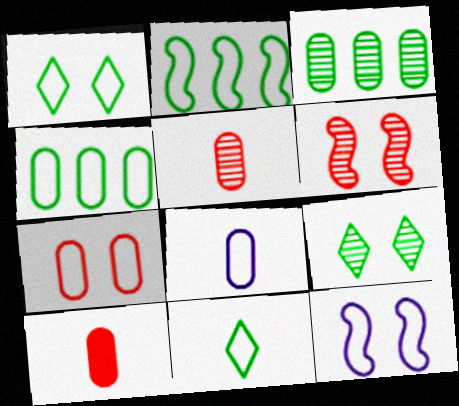[[1, 7, 12], 
[4, 7, 8]]